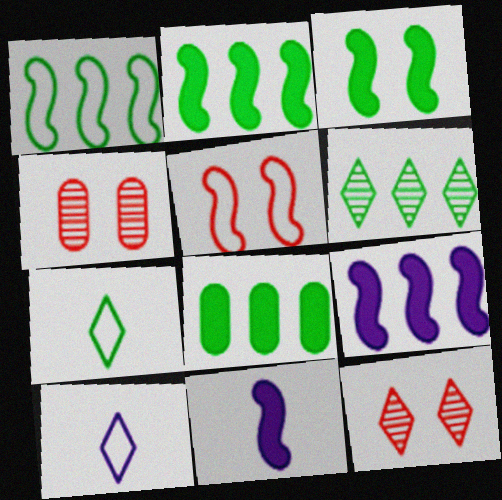[[1, 6, 8], 
[2, 4, 10], 
[4, 7, 9]]